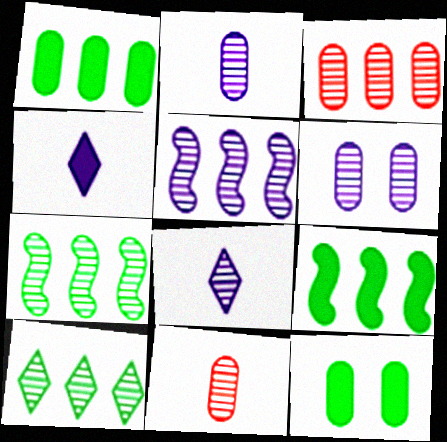[[3, 5, 10], 
[5, 6, 8]]